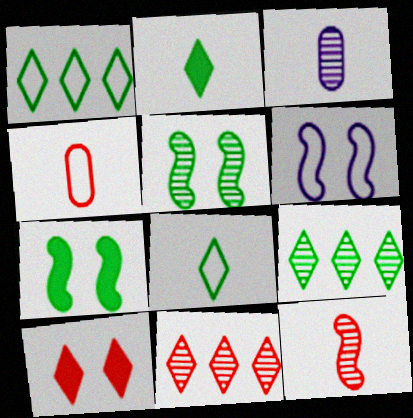[[1, 4, 6], 
[3, 5, 11]]